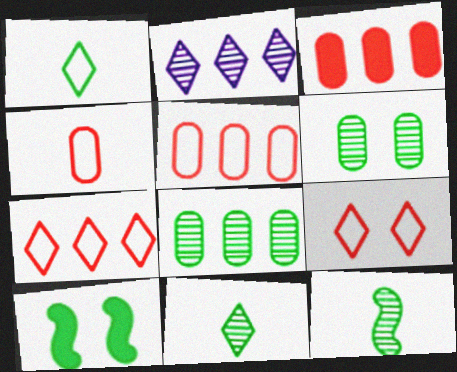[[1, 8, 10], 
[2, 4, 10]]